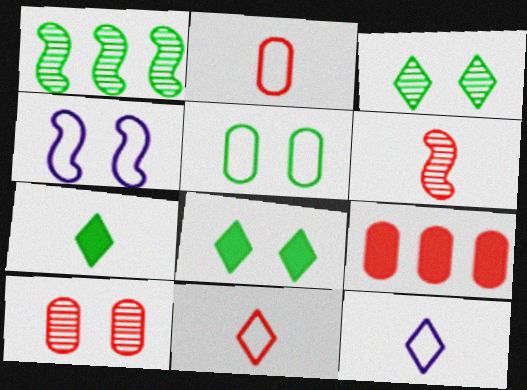[[1, 5, 7], 
[2, 9, 10], 
[4, 8, 10]]